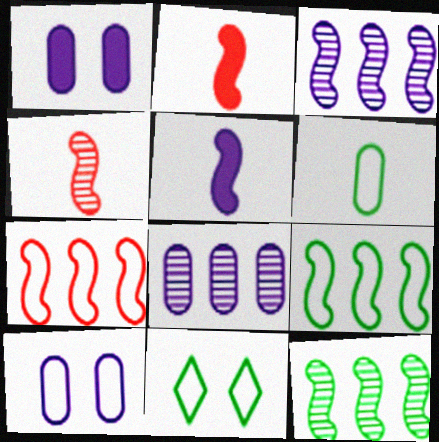[[2, 8, 11], 
[6, 9, 11]]